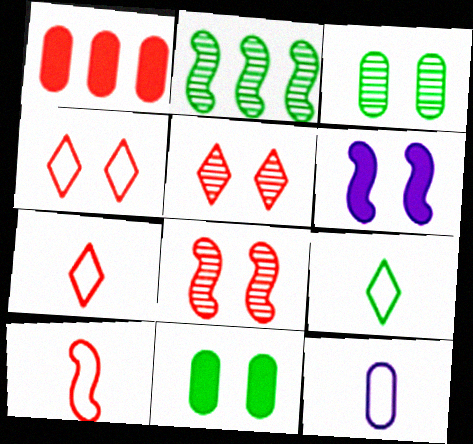[[1, 3, 12], 
[1, 5, 10], 
[1, 7, 8], 
[2, 6, 10], 
[2, 9, 11], 
[3, 4, 6], 
[9, 10, 12]]